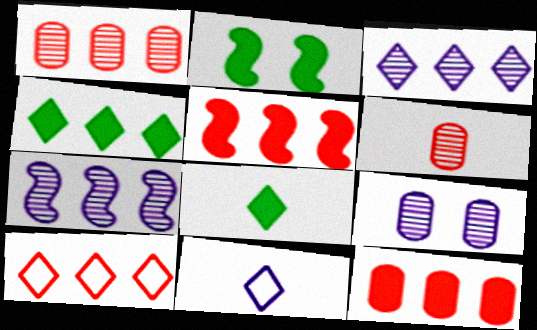[[1, 2, 11], 
[1, 5, 10], 
[3, 4, 10]]